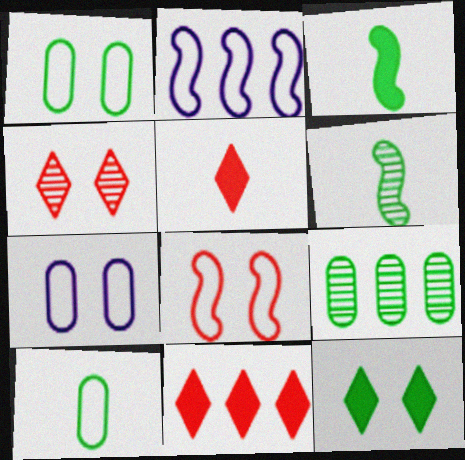[[2, 9, 11], 
[6, 7, 11]]